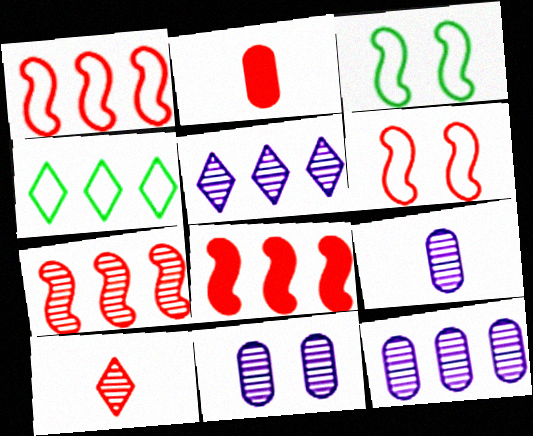[[1, 7, 8], 
[2, 3, 5], 
[4, 8, 12], 
[9, 11, 12]]